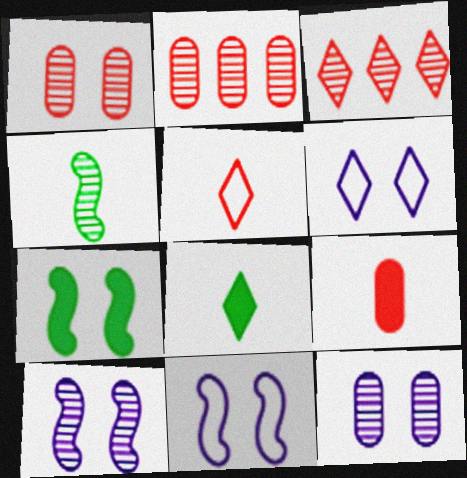[[1, 6, 7], 
[2, 8, 11], 
[3, 4, 12], 
[3, 6, 8]]